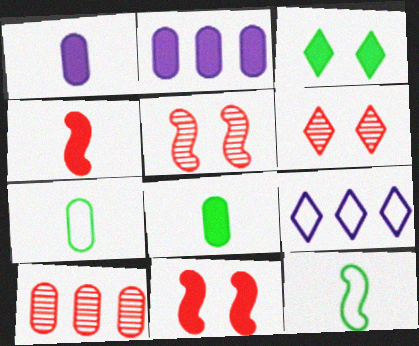[[2, 3, 4], 
[2, 6, 12], 
[5, 8, 9]]